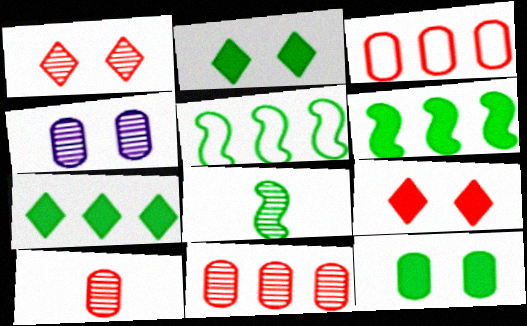[]